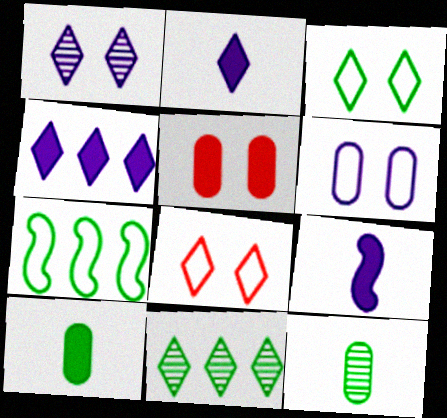[[2, 8, 11]]